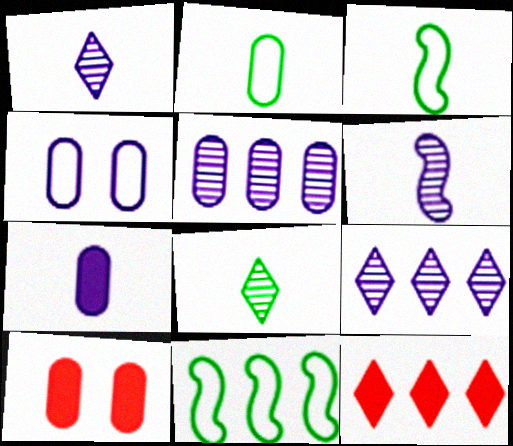[[1, 10, 11], 
[2, 5, 10], 
[3, 9, 10], 
[4, 5, 7], 
[5, 11, 12]]